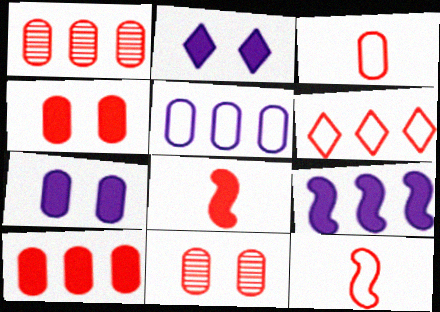[[1, 3, 4], 
[3, 10, 11], 
[6, 8, 11]]